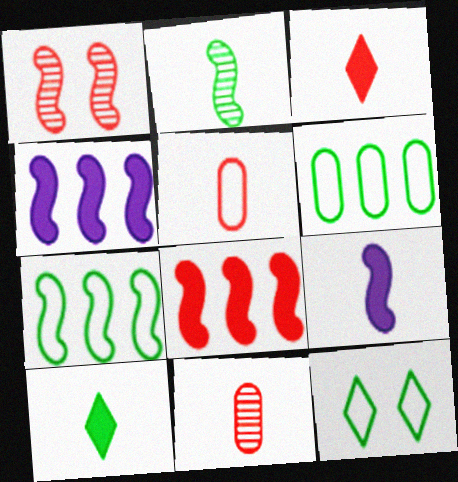[[1, 7, 9], 
[4, 11, 12]]